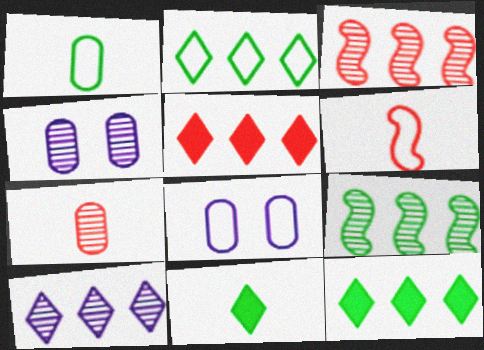[[2, 5, 10], 
[2, 6, 8], 
[3, 8, 11], 
[4, 6, 12]]